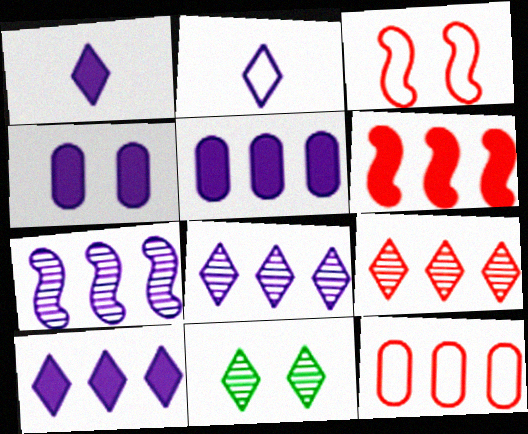[[2, 4, 7], 
[3, 4, 11], 
[6, 9, 12]]